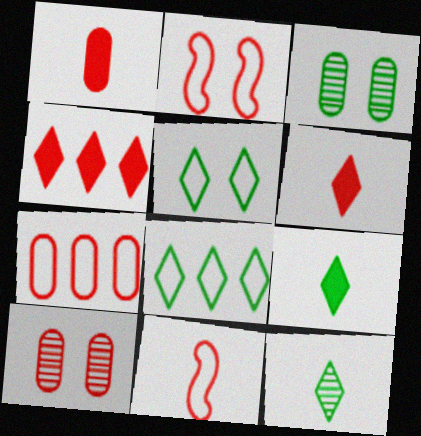[[1, 7, 10], 
[4, 10, 11]]